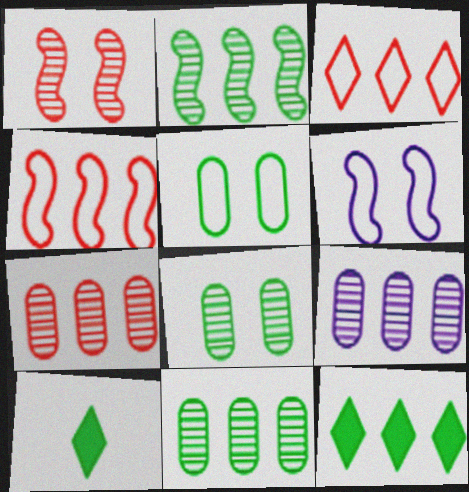[[2, 5, 10], 
[4, 9, 12], 
[6, 7, 10], 
[7, 9, 11]]